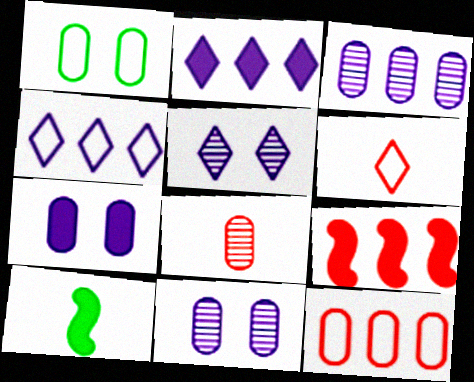[[5, 10, 12]]